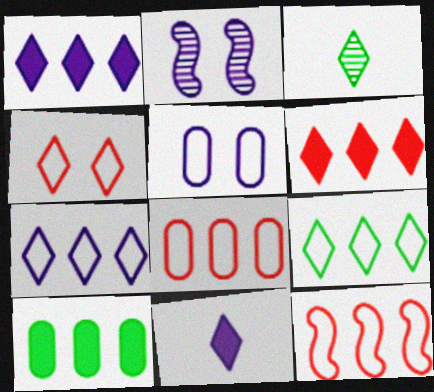[[1, 3, 4]]